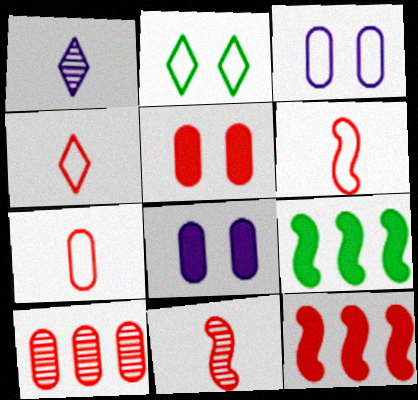[[4, 6, 7], 
[5, 7, 10]]